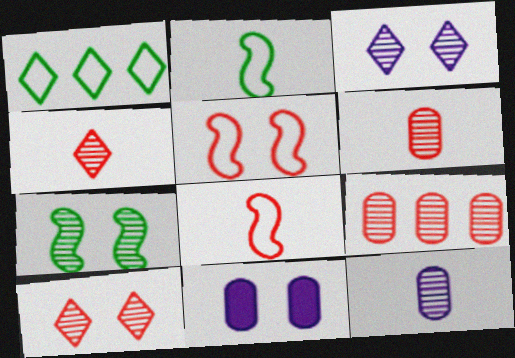[]